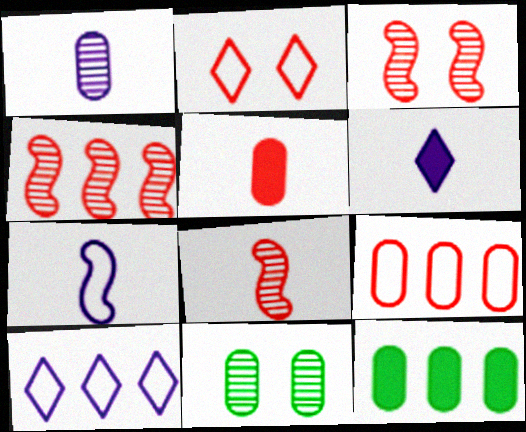[[1, 6, 7], 
[2, 4, 5], 
[3, 4, 8], 
[4, 10, 12]]